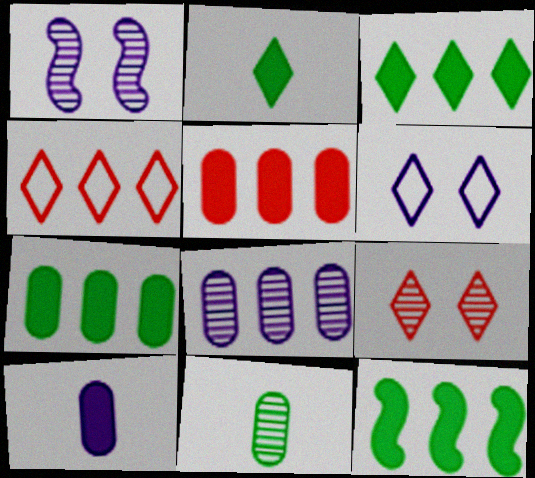[[3, 7, 12], 
[4, 8, 12]]